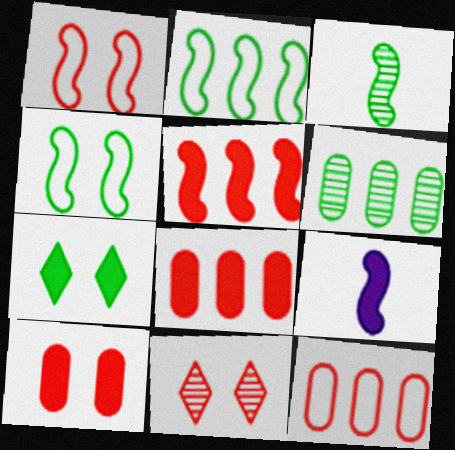[[1, 10, 11], 
[7, 8, 9]]